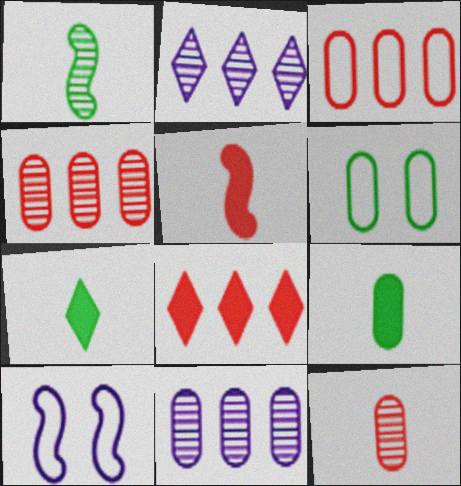[[2, 5, 6], 
[4, 7, 10]]